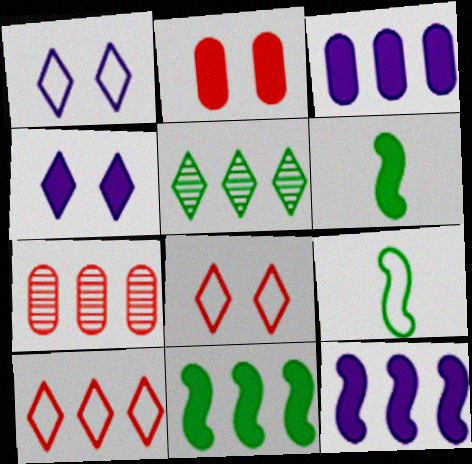[[1, 6, 7], 
[4, 7, 9]]